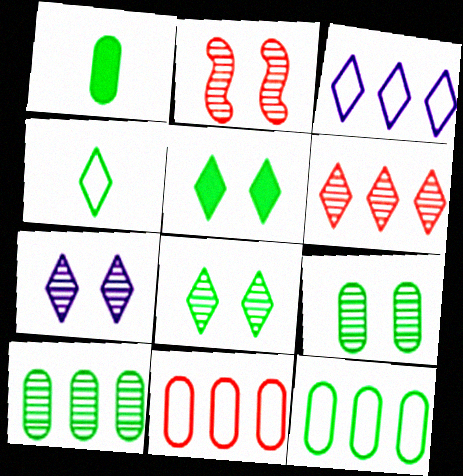[[1, 2, 3], 
[1, 9, 12], 
[2, 7, 9]]